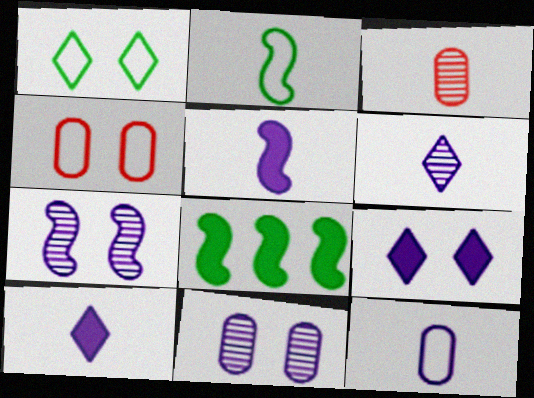[[2, 3, 10], 
[4, 6, 8], 
[5, 6, 12]]